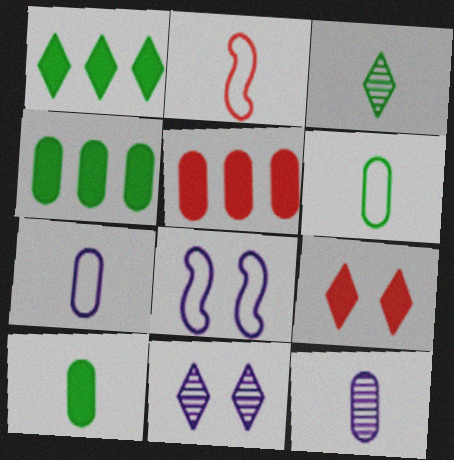[[2, 4, 11], 
[3, 5, 8]]